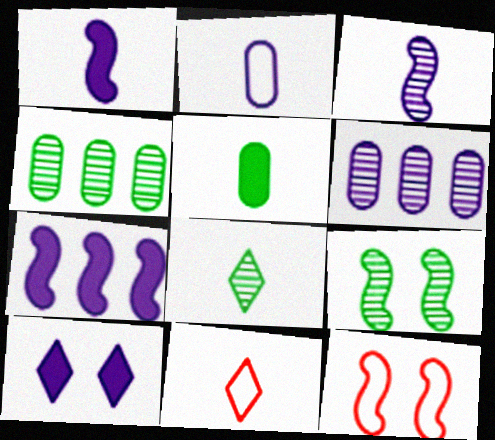[[3, 5, 11], 
[4, 8, 9]]